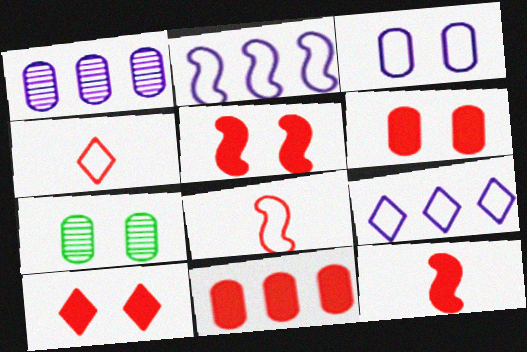[[3, 6, 7], 
[5, 6, 10], 
[7, 9, 12], 
[10, 11, 12]]